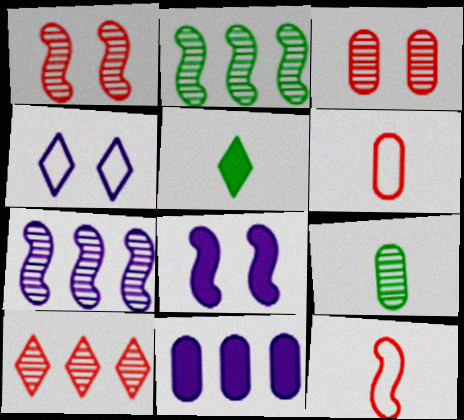[[2, 8, 12], 
[4, 5, 10]]